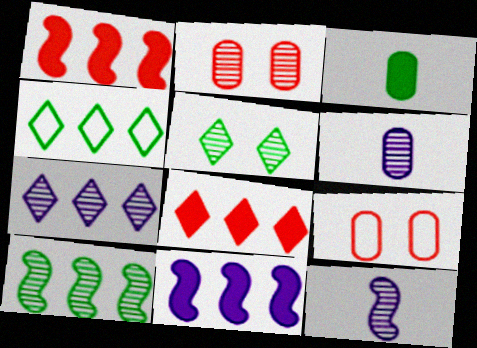[[4, 7, 8]]